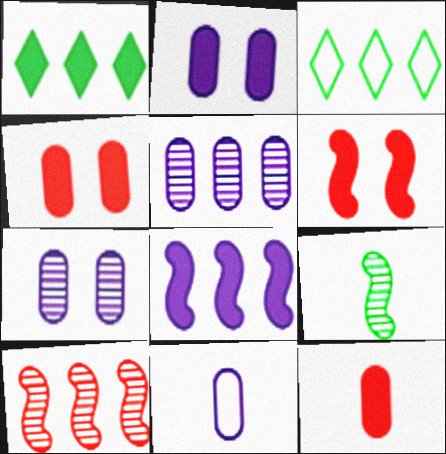[[2, 5, 11]]